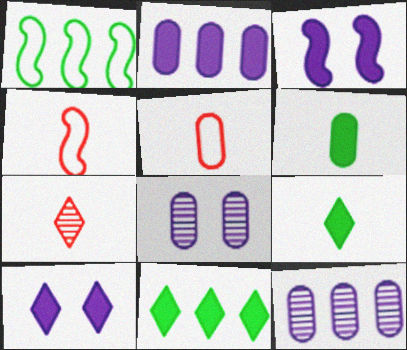[[4, 8, 11]]